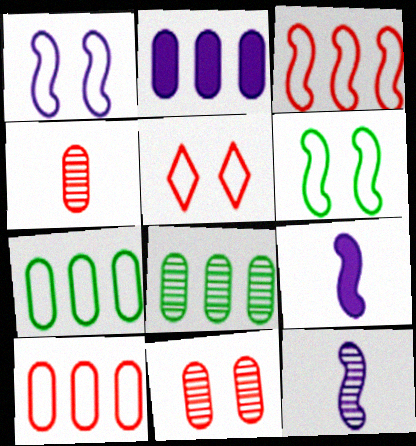[[2, 8, 10], 
[5, 8, 9]]